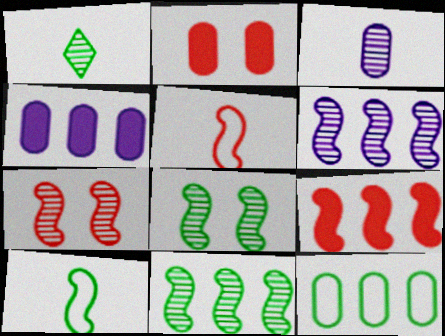[[2, 3, 12], 
[5, 7, 9]]